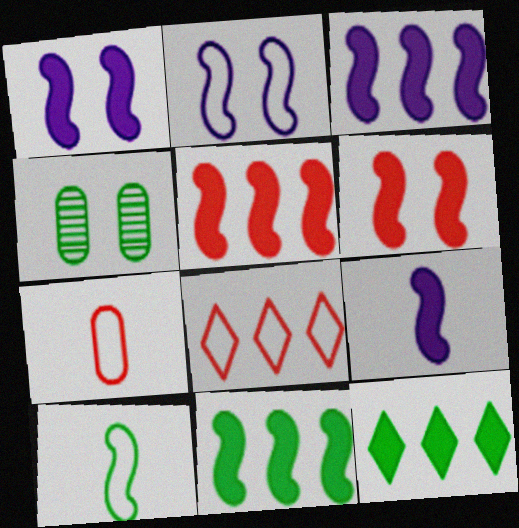[[1, 3, 9], 
[3, 5, 11], 
[4, 8, 9], 
[4, 10, 12], 
[6, 9, 11]]